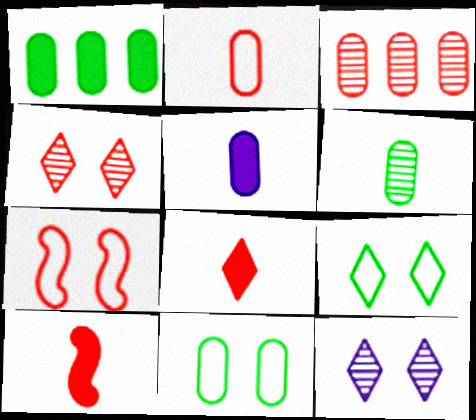[[1, 6, 11], 
[2, 5, 6], 
[3, 5, 11], 
[3, 7, 8]]